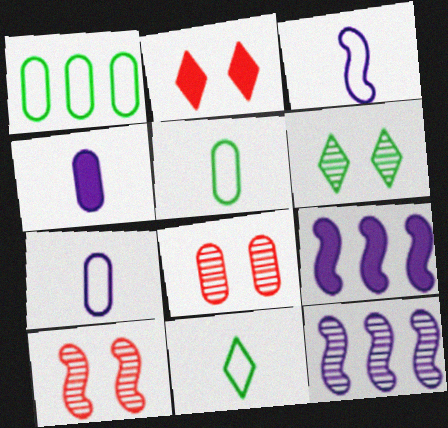[[1, 4, 8], 
[2, 5, 12], 
[8, 9, 11]]